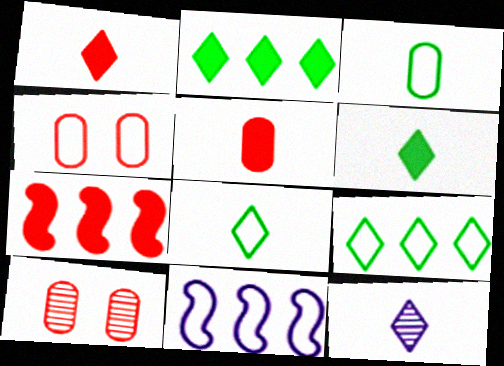[[1, 8, 12], 
[4, 8, 11], 
[6, 10, 11]]